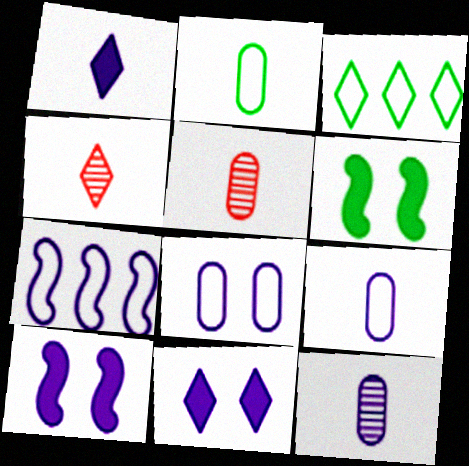[[3, 4, 11], 
[3, 5, 10], 
[7, 11, 12]]